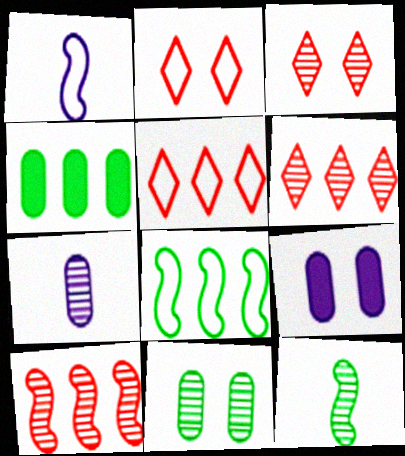[[1, 3, 4], 
[5, 9, 12]]